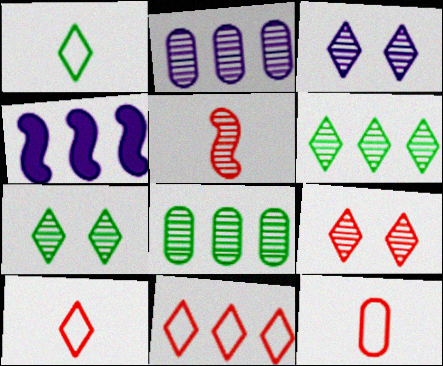[[2, 5, 7], 
[3, 5, 8], 
[3, 7, 9], 
[4, 7, 12], 
[4, 8, 11]]